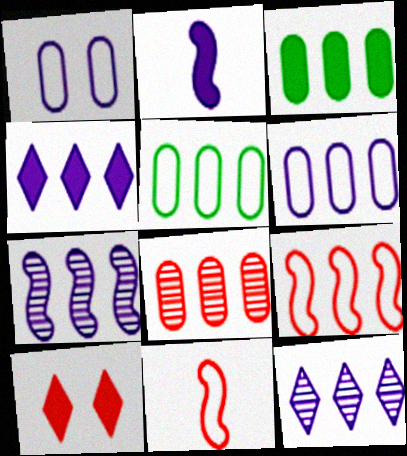[[1, 2, 12], 
[2, 3, 10], 
[3, 6, 8], 
[3, 9, 12], 
[4, 6, 7], 
[8, 10, 11]]